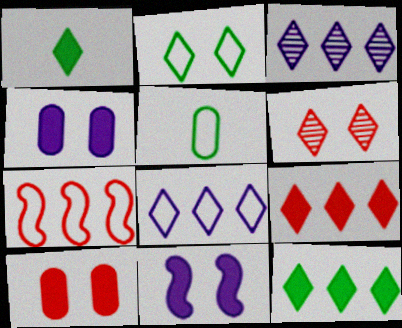[[1, 6, 8]]